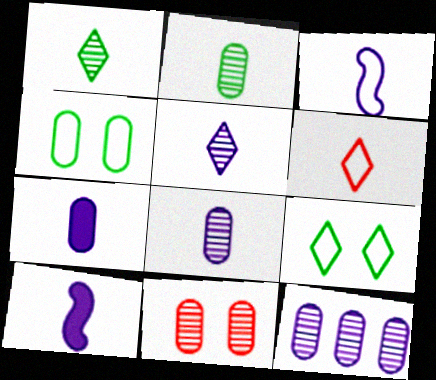[[2, 6, 10], 
[2, 11, 12], 
[3, 5, 7]]